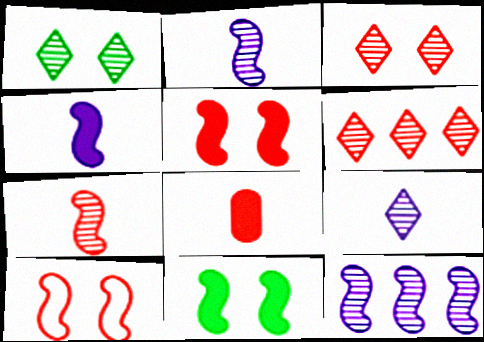[[1, 6, 9], 
[6, 8, 10]]